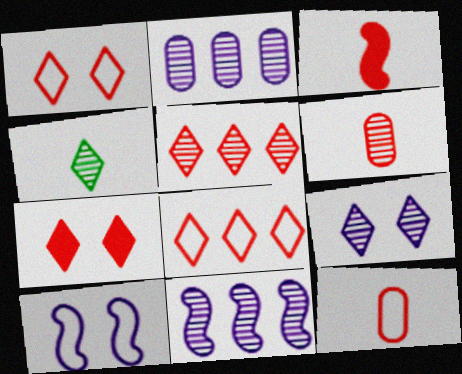[[4, 5, 9]]